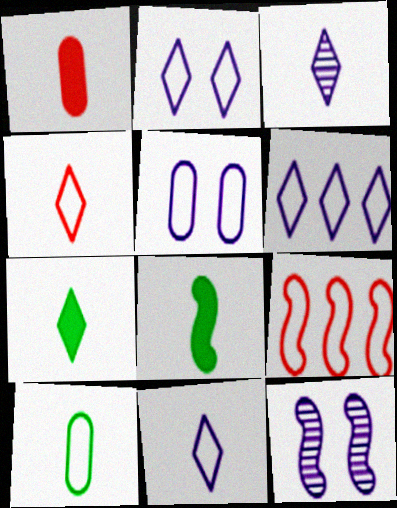[[2, 6, 11], 
[2, 9, 10], 
[3, 4, 7], 
[8, 9, 12]]